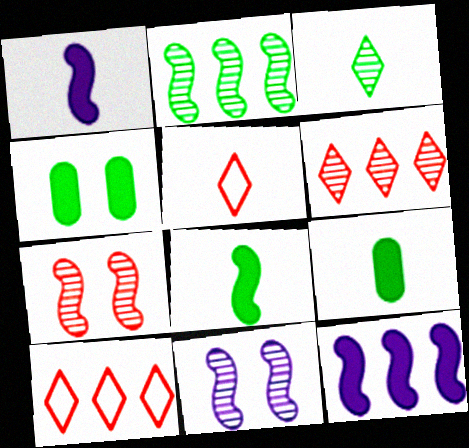[[9, 10, 11]]